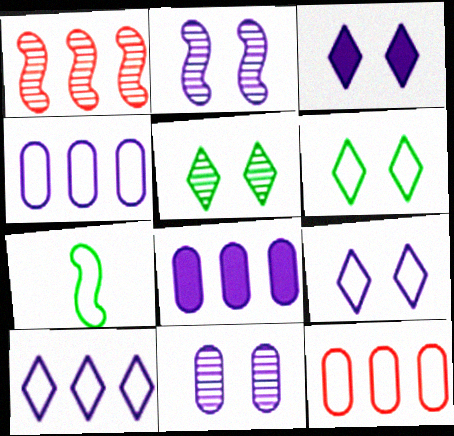[[7, 9, 12]]